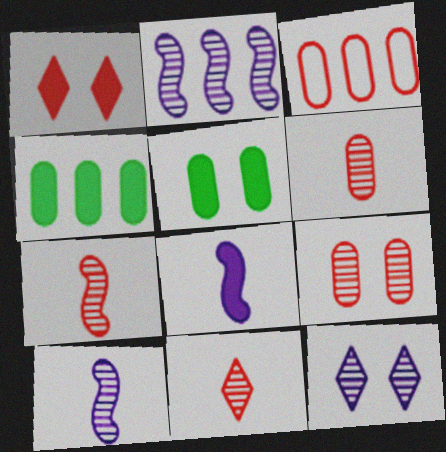[[1, 3, 7], 
[1, 4, 8], 
[6, 7, 11]]